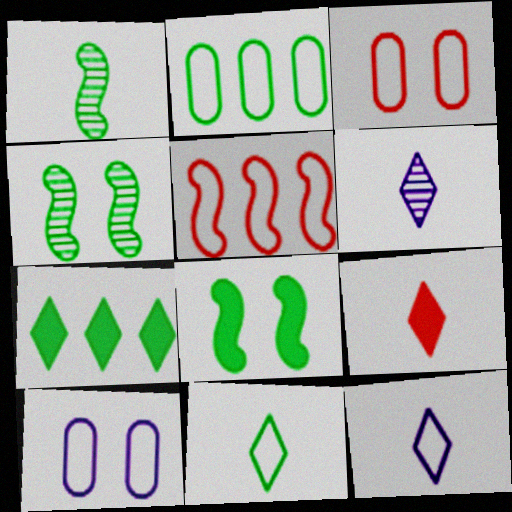[[5, 10, 11], 
[6, 9, 11]]